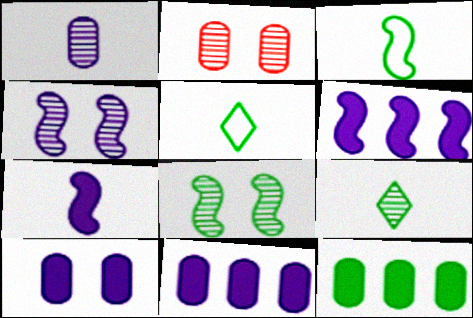[[2, 5, 6], 
[5, 8, 12]]